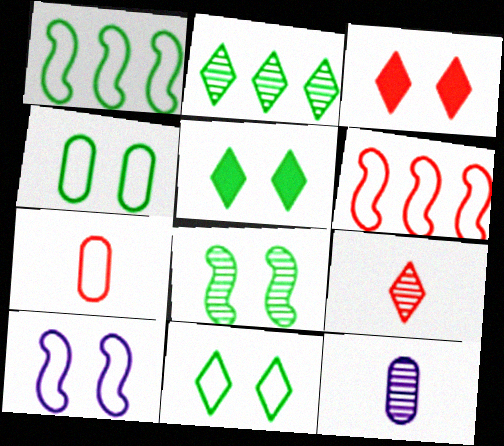[[1, 3, 12], 
[4, 5, 8], 
[5, 6, 12]]